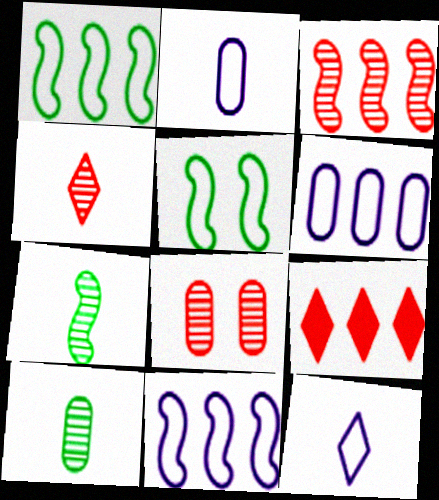[[3, 4, 8]]